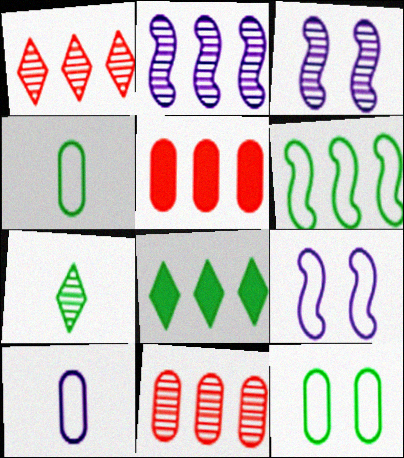[[3, 7, 11], 
[5, 7, 9]]